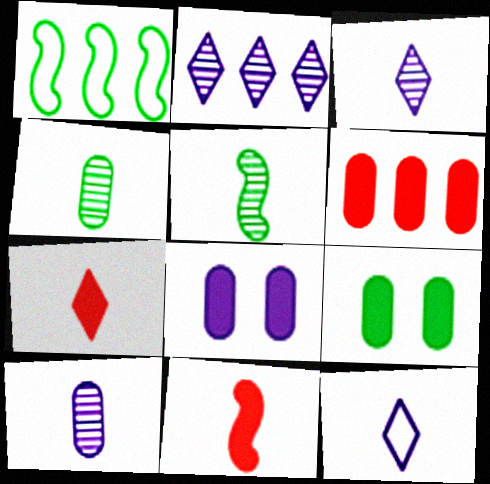[[1, 2, 6], 
[4, 11, 12]]